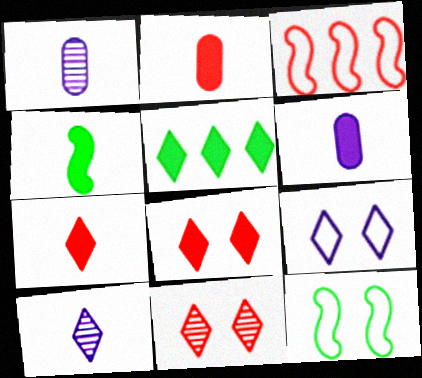[[2, 3, 11], 
[4, 6, 7]]